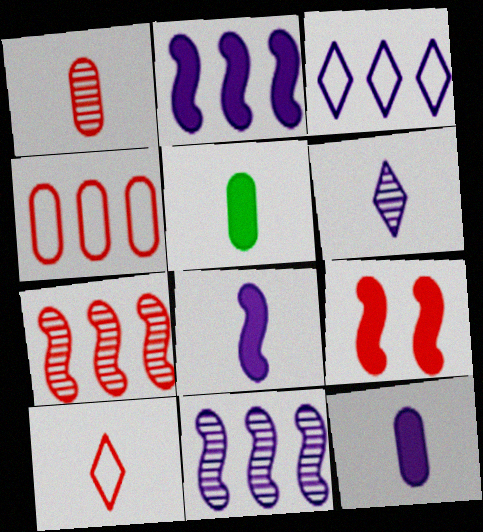[]